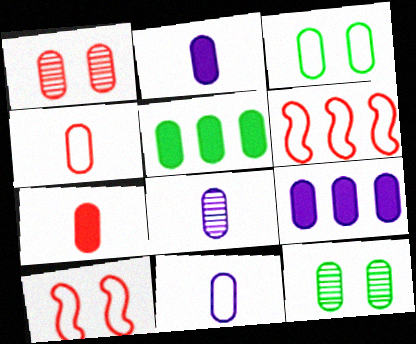[[1, 5, 11], 
[2, 8, 11], 
[4, 9, 12]]